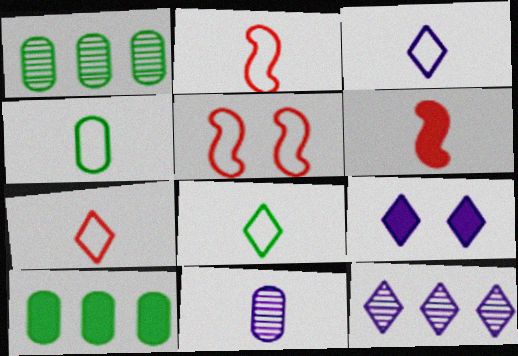[[1, 2, 9], 
[2, 3, 4], 
[3, 7, 8], 
[3, 9, 12], 
[6, 8, 11], 
[6, 9, 10]]